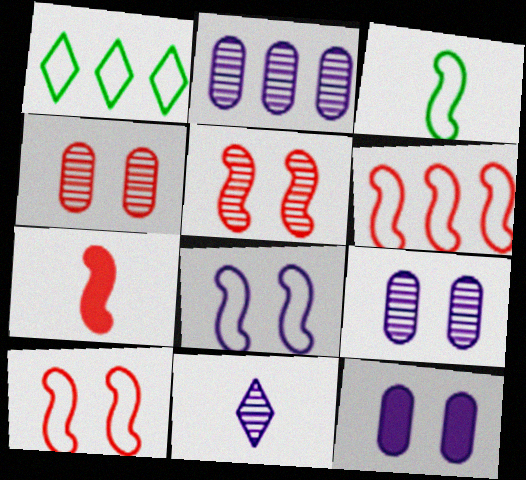[[1, 7, 9], 
[3, 6, 8], 
[5, 6, 7]]